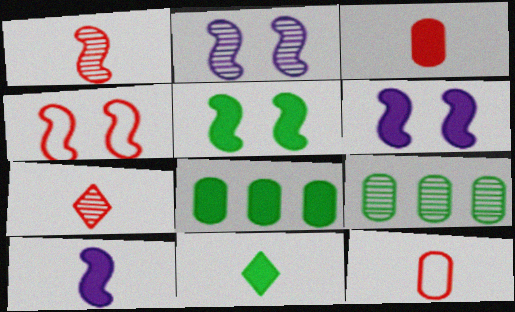[[2, 4, 5], 
[2, 7, 9], 
[3, 10, 11], 
[5, 8, 11]]